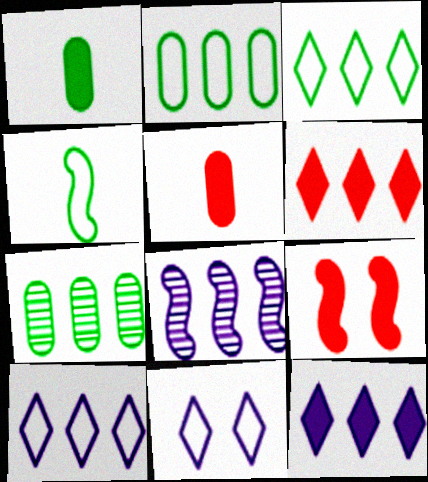[[1, 9, 12], 
[2, 6, 8], 
[4, 8, 9], 
[5, 6, 9]]